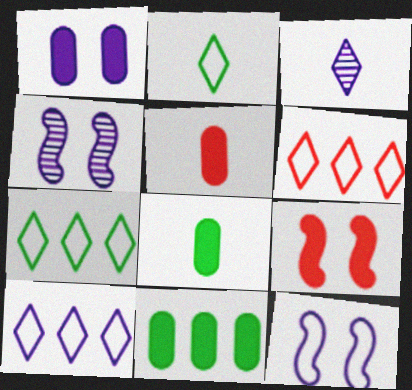[[1, 5, 11], 
[4, 5, 7], 
[4, 6, 8], 
[6, 7, 10]]